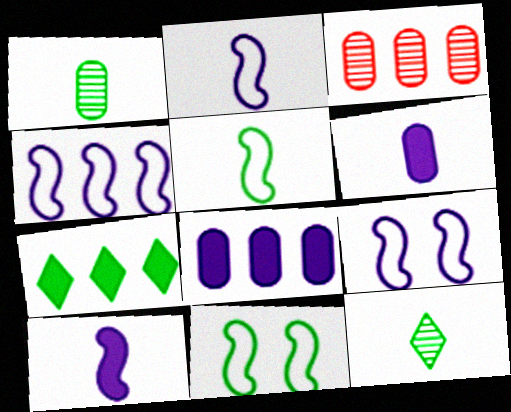[[1, 7, 11], 
[2, 4, 9], 
[3, 4, 7]]